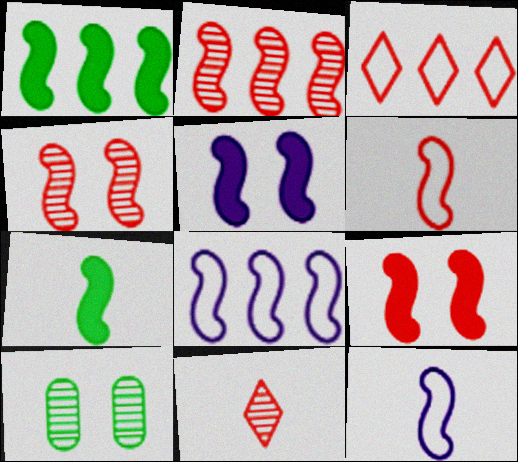[[1, 2, 8], 
[1, 4, 12], 
[2, 6, 9], 
[4, 7, 8]]